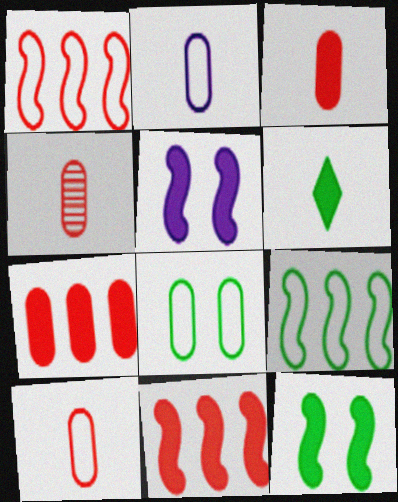[[3, 4, 10], 
[5, 6, 7]]